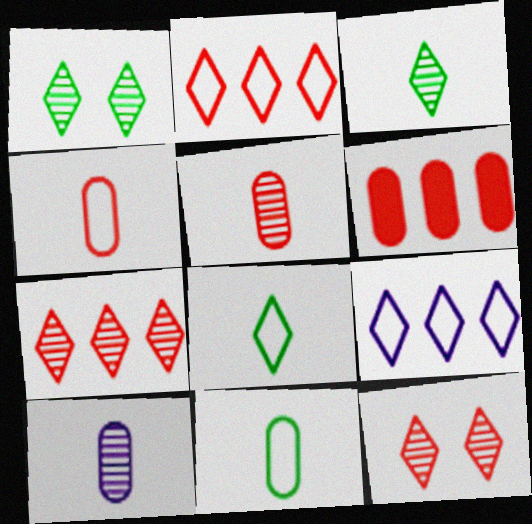[]